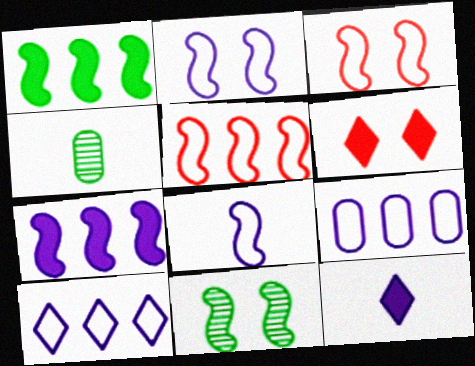[]